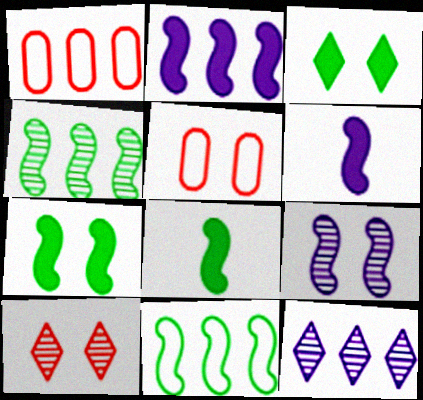[[3, 5, 9], 
[5, 8, 12]]